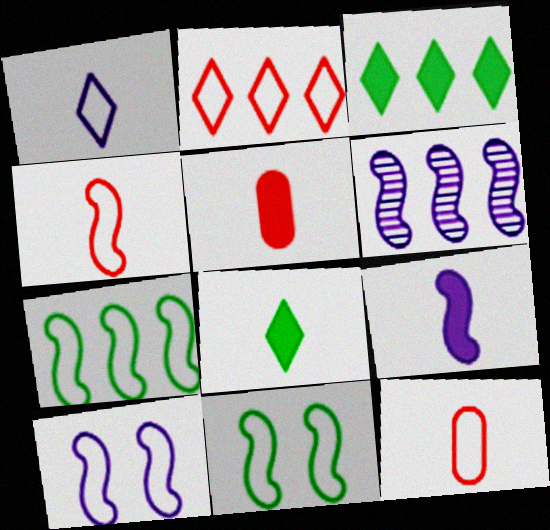[[4, 7, 10], 
[5, 8, 9], 
[6, 9, 10]]